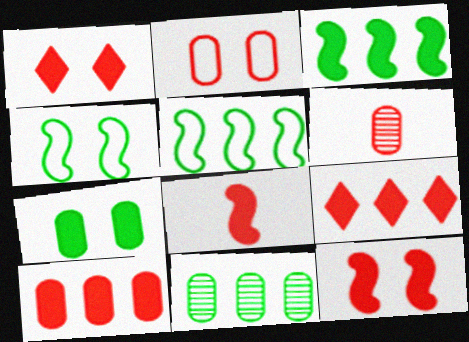[[1, 8, 10], 
[2, 6, 10]]